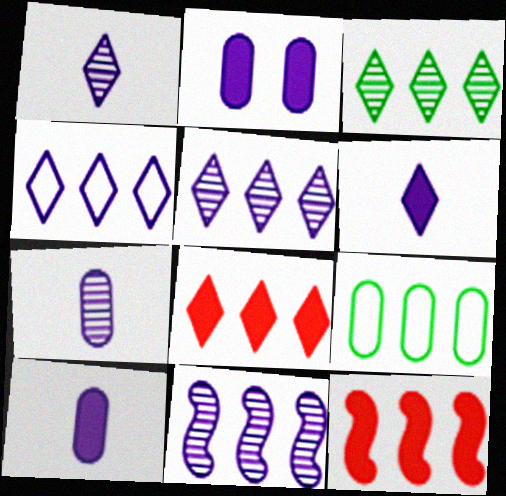[[3, 4, 8], 
[5, 9, 12], 
[8, 9, 11]]